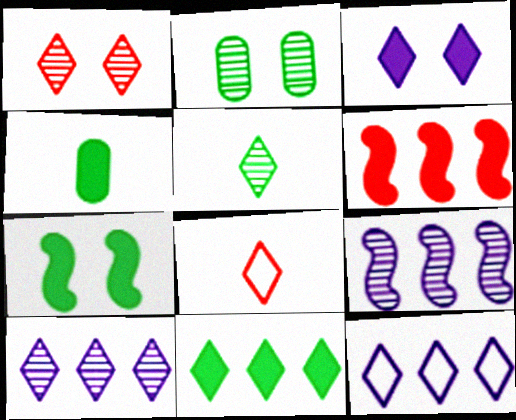[[1, 5, 10], 
[3, 4, 6], 
[4, 7, 11]]